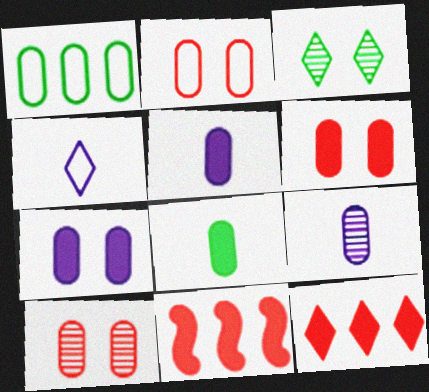[[1, 5, 10], 
[1, 6, 9], 
[2, 6, 10], 
[3, 4, 12]]